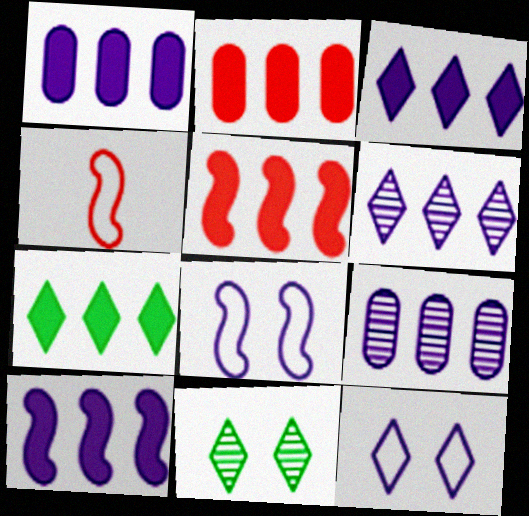[[1, 3, 10], 
[1, 4, 11], 
[1, 5, 7], 
[2, 7, 10]]